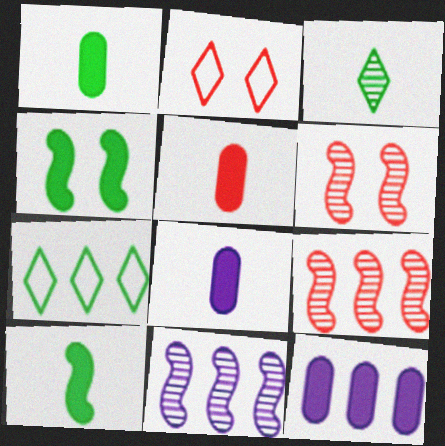[[1, 2, 11], 
[1, 5, 8], 
[2, 5, 9], 
[6, 7, 8], 
[7, 9, 12]]